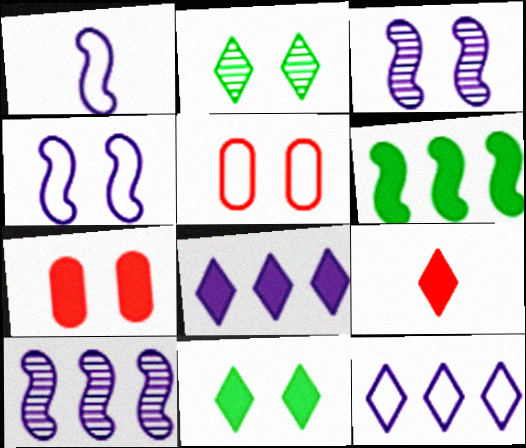[[2, 4, 7], 
[2, 9, 12], 
[3, 5, 11], 
[8, 9, 11]]